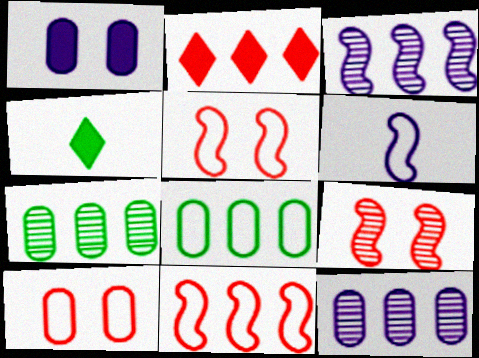[[2, 3, 8], 
[3, 4, 10], 
[4, 5, 12]]